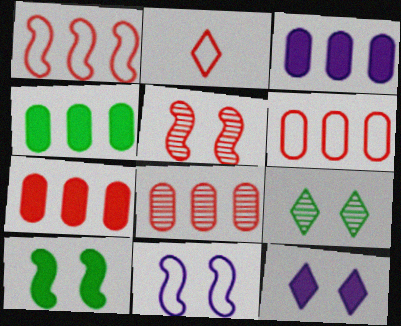[[2, 5, 7], 
[3, 4, 7], 
[5, 10, 11], 
[6, 7, 8]]